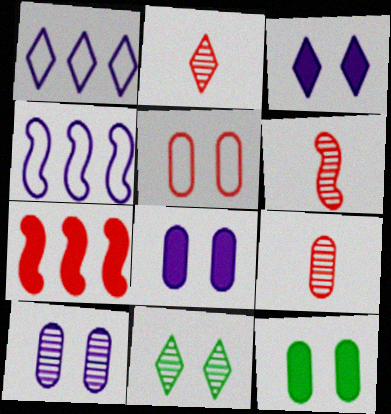[[1, 6, 12], 
[2, 4, 12], 
[2, 5, 7], 
[2, 6, 9], 
[5, 10, 12]]